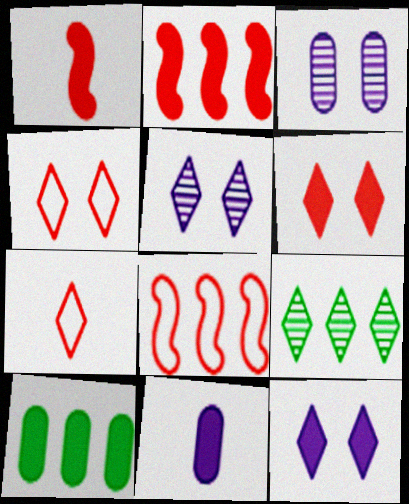[[1, 10, 12], 
[7, 9, 12]]